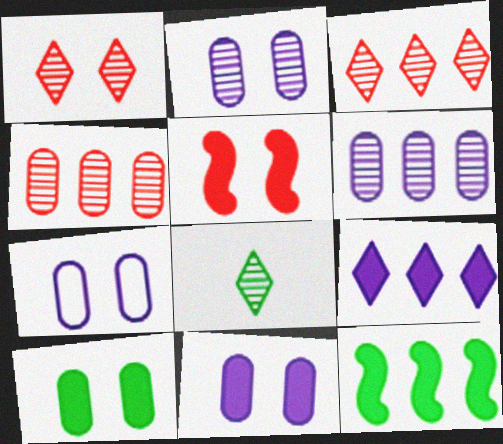[[2, 7, 11]]